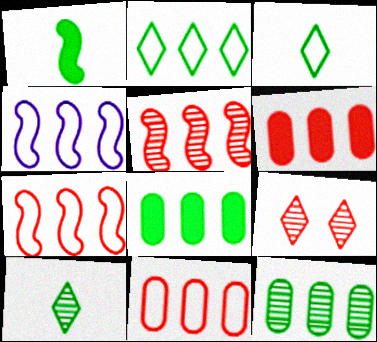[[2, 4, 11]]